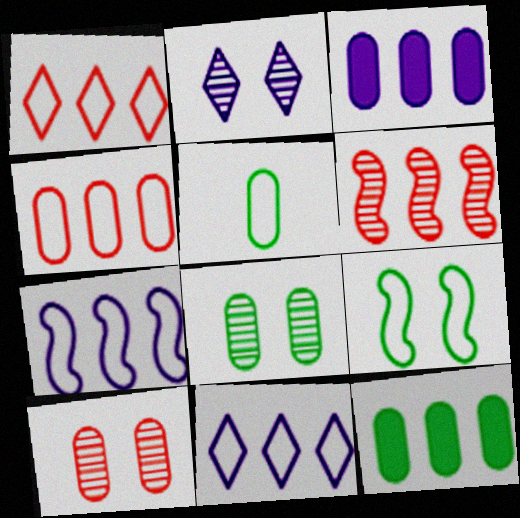[[3, 5, 10], 
[5, 8, 12], 
[6, 11, 12]]